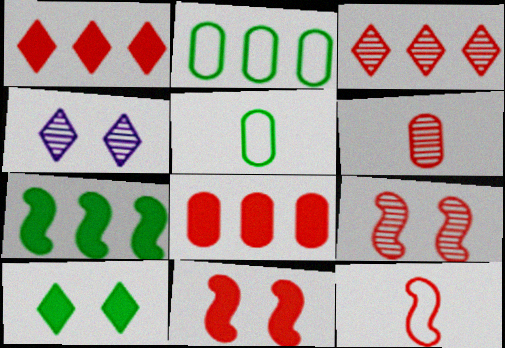[[3, 6, 9]]